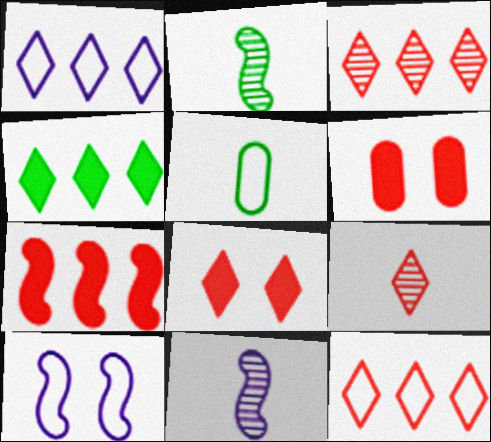[[1, 2, 6], 
[1, 3, 4], 
[2, 7, 10], 
[5, 10, 12], 
[8, 9, 12]]